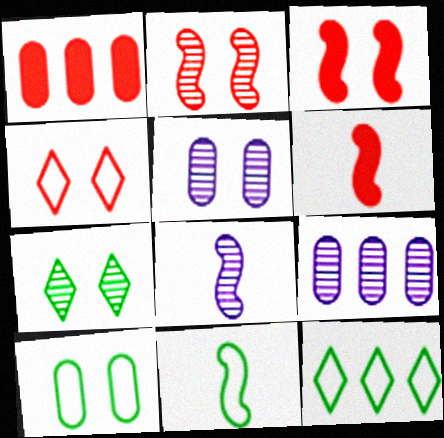[[2, 5, 7], 
[5, 6, 12], 
[6, 8, 11], 
[10, 11, 12]]